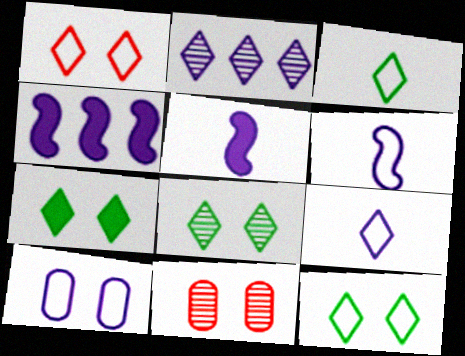[[2, 5, 10], 
[3, 4, 11], 
[7, 8, 12]]